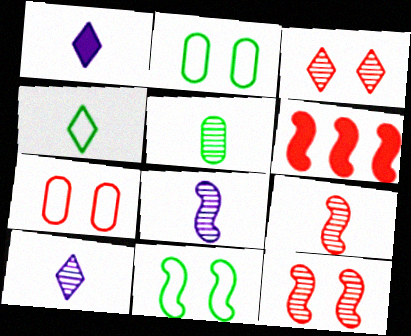[[2, 6, 10], 
[5, 9, 10], 
[6, 8, 11]]